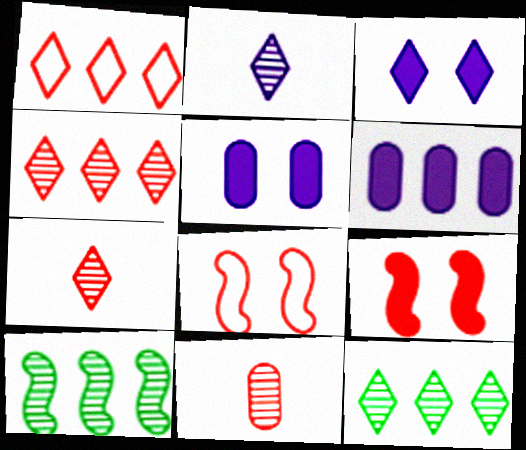[[1, 6, 10], 
[1, 9, 11]]